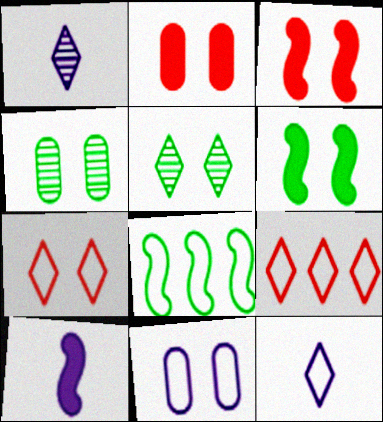[[1, 2, 8], 
[2, 4, 11], 
[3, 5, 11], 
[4, 9, 10]]